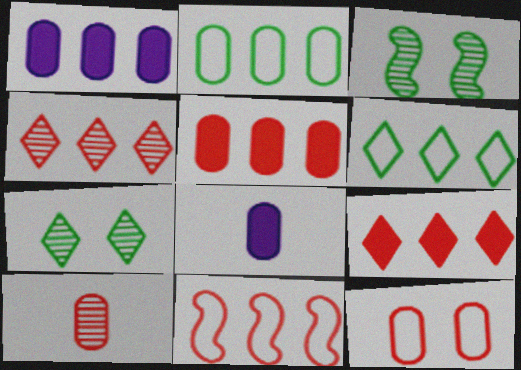[[4, 5, 11], 
[5, 10, 12], 
[7, 8, 11]]